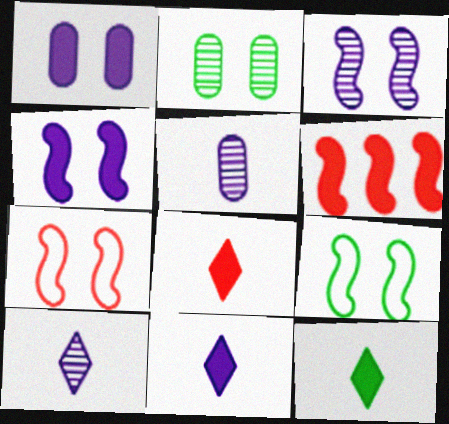[[1, 6, 12], 
[8, 11, 12]]